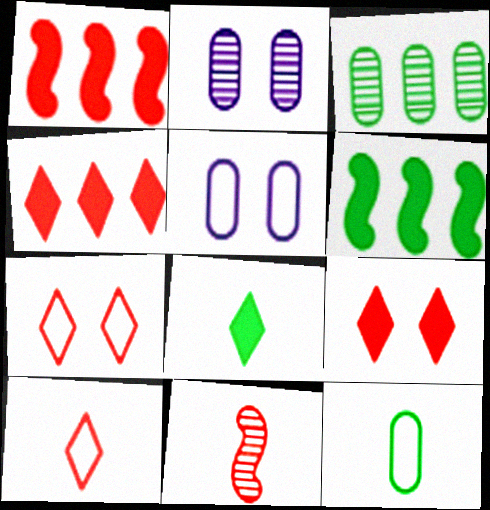[[2, 6, 10]]